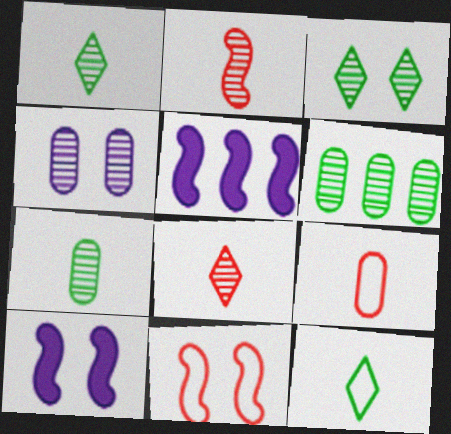[[3, 5, 9]]